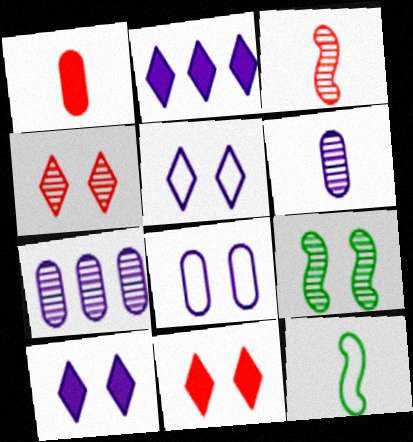[[7, 11, 12], 
[8, 9, 11]]